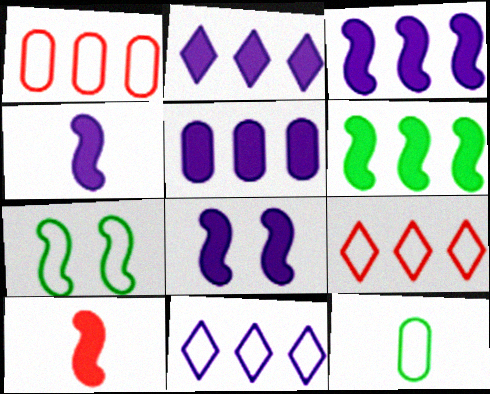[[2, 3, 5], 
[3, 4, 8], 
[6, 8, 10]]